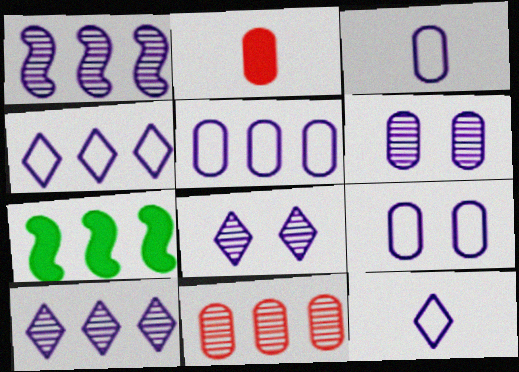[[3, 5, 9], 
[4, 7, 11]]